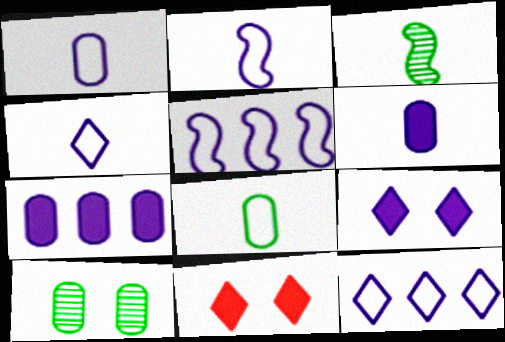[[1, 2, 4]]